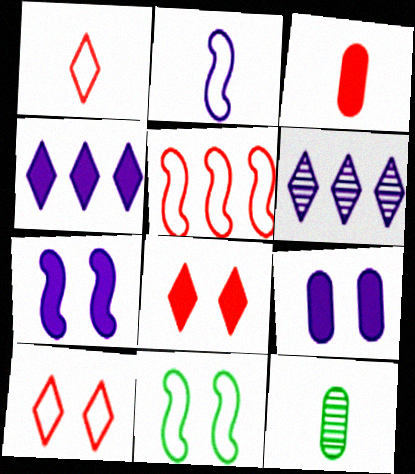[[2, 5, 11], 
[2, 6, 9], 
[3, 6, 11]]